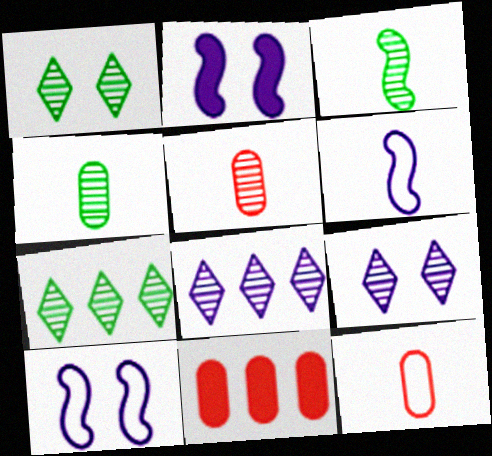[[1, 6, 11], 
[2, 7, 12]]